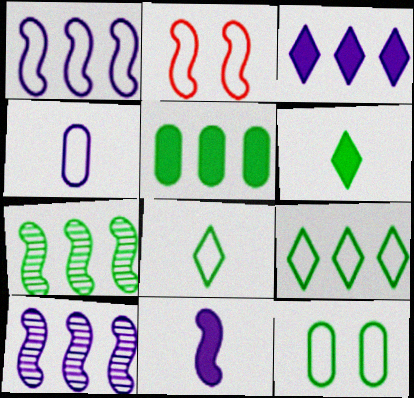[[2, 4, 9], 
[2, 7, 11], 
[5, 7, 9], 
[6, 7, 12]]